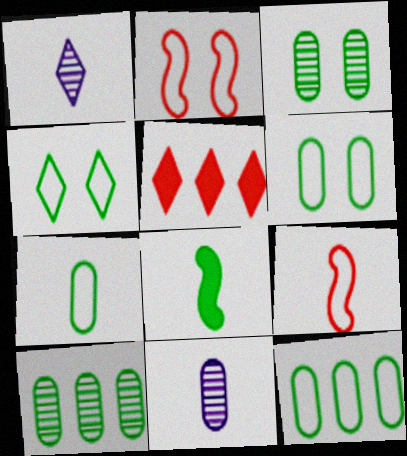[[1, 4, 5], 
[4, 8, 10], 
[6, 7, 12]]